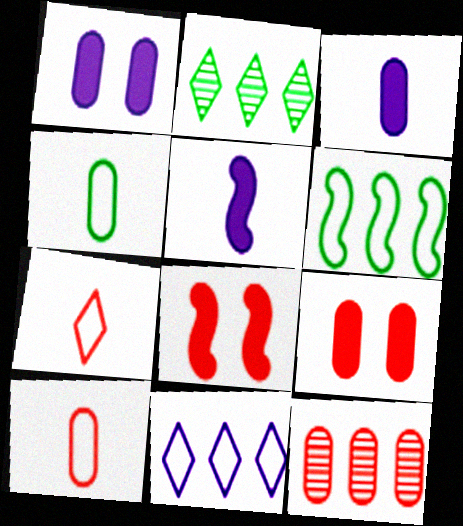[[1, 4, 12], 
[7, 8, 12], 
[9, 10, 12]]